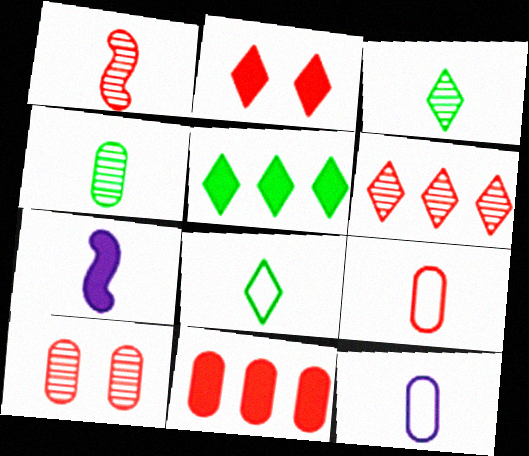[[1, 6, 10], 
[3, 7, 9], 
[9, 10, 11]]